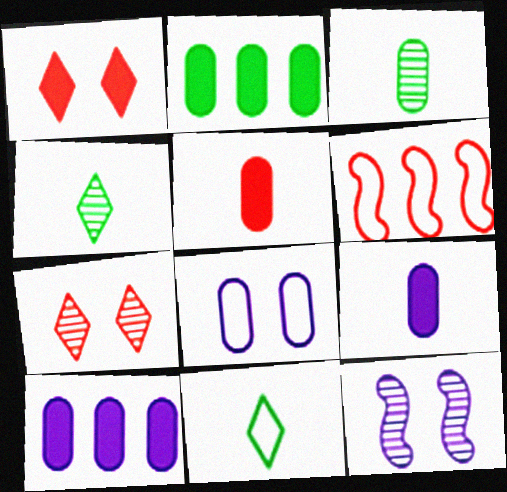[[5, 6, 7], 
[6, 8, 11]]